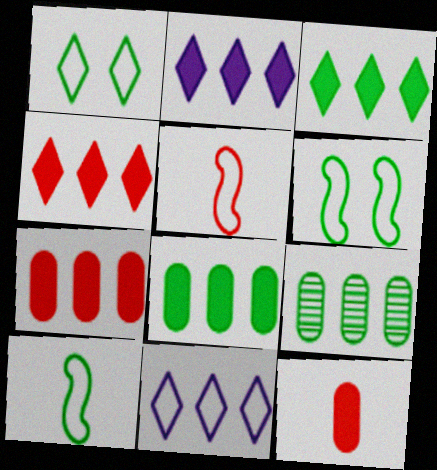[[2, 3, 4]]